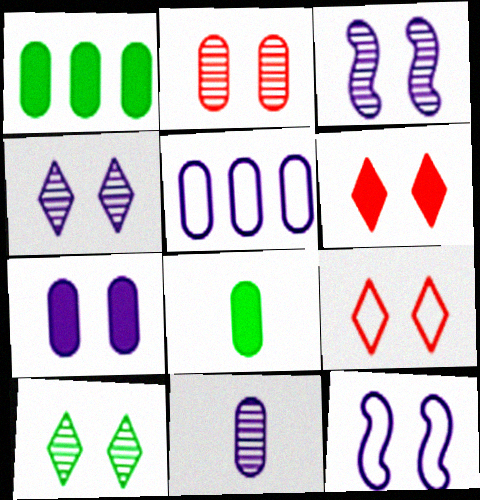[[2, 3, 10], 
[2, 5, 8], 
[4, 7, 12], 
[5, 7, 11]]